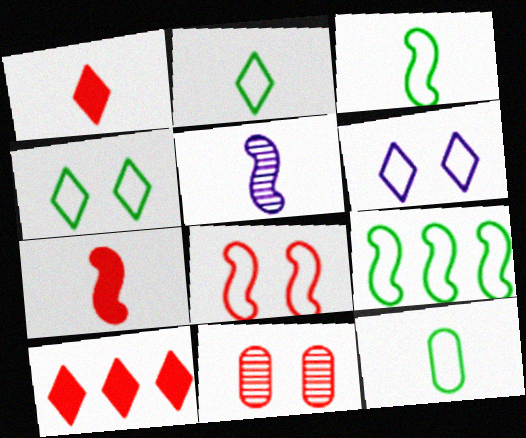[[1, 5, 12], 
[2, 3, 12], 
[3, 5, 7], 
[4, 9, 12]]